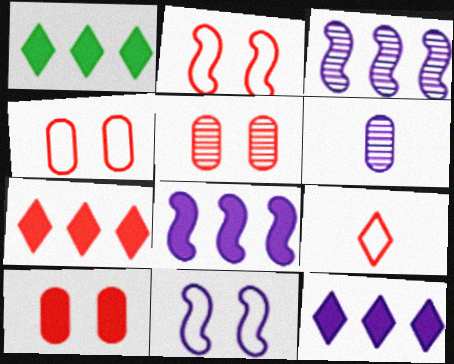[[1, 2, 6], 
[1, 7, 12], 
[4, 5, 10], 
[6, 11, 12]]